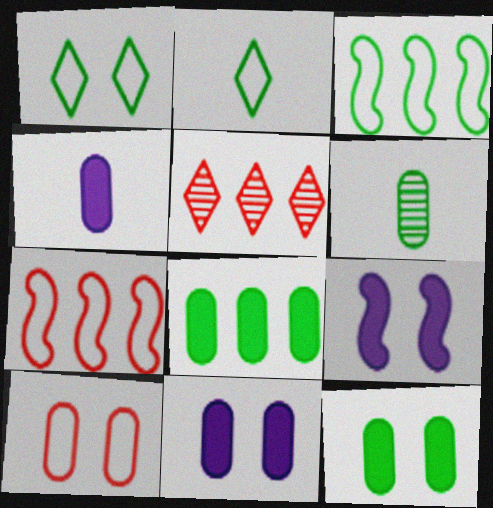[]